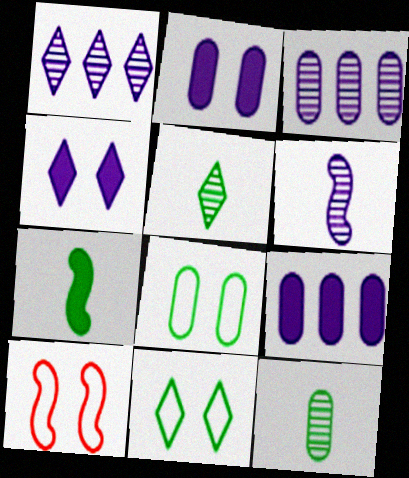[[5, 9, 10]]